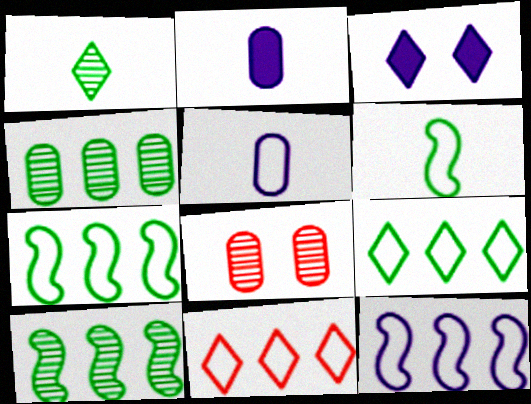[[1, 3, 11]]